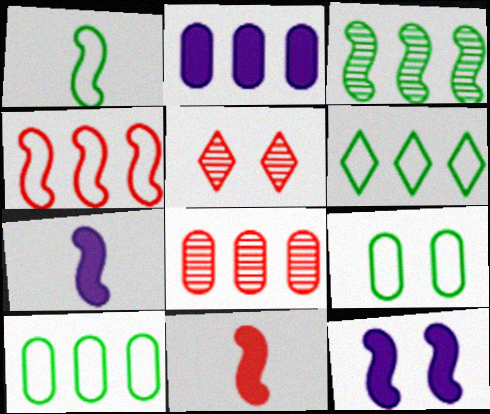[[1, 2, 5], 
[1, 6, 9], 
[2, 8, 10], 
[5, 7, 10], 
[5, 9, 12]]